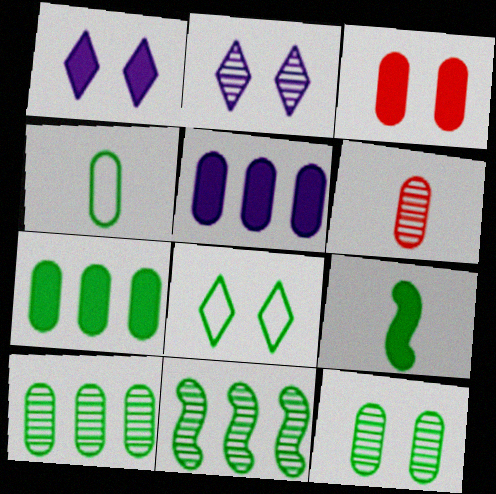[[2, 6, 11], 
[4, 7, 12], 
[8, 9, 10]]